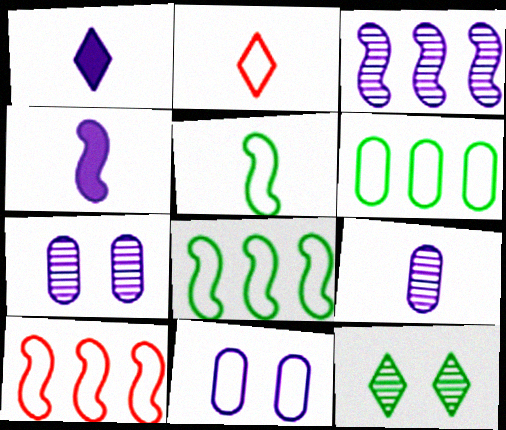[[1, 3, 11], 
[2, 8, 11]]